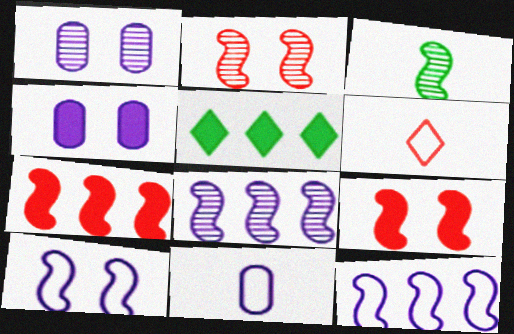[[2, 3, 8], 
[2, 5, 11], 
[3, 7, 10], 
[3, 9, 12]]